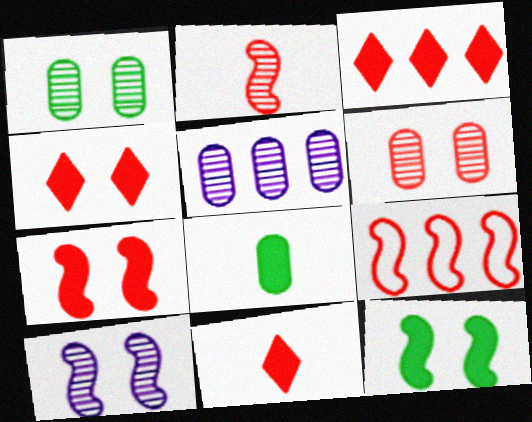[[2, 7, 9], 
[3, 4, 11], 
[6, 9, 11]]